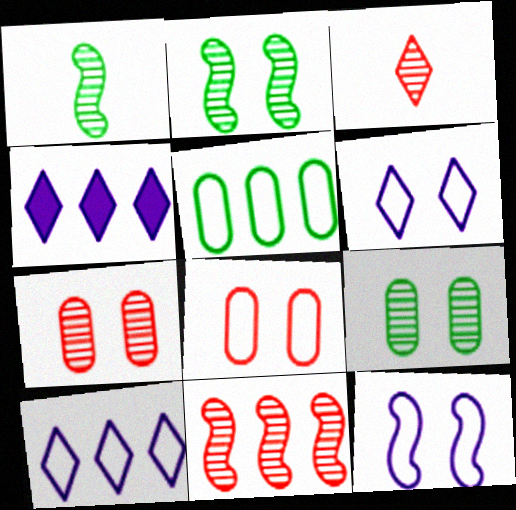[[1, 4, 8], 
[3, 7, 11], 
[4, 5, 11]]